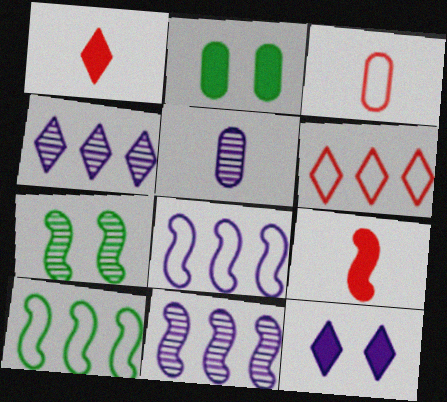[[5, 8, 12], 
[7, 8, 9]]